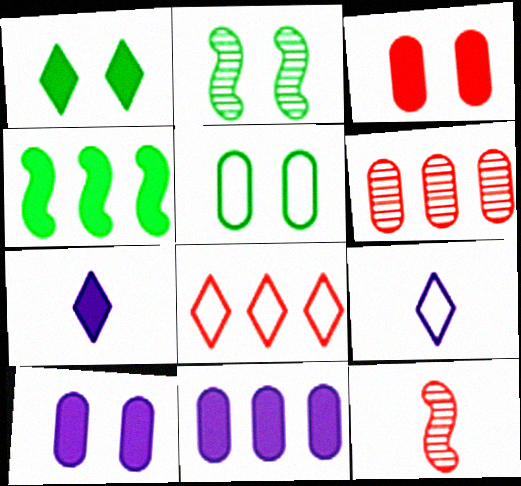[[1, 2, 5], 
[3, 4, 7], 
[3, 8, 12]]